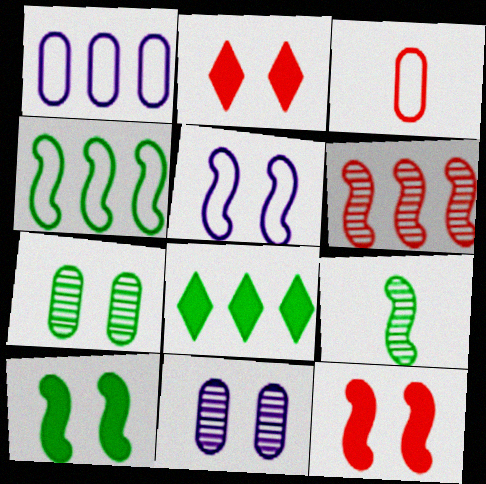[[1, 2, 9], 
[1, 6, 8], 
[2, 3, 6], 
[2, 5, 7], 
[4, 9, 10]]